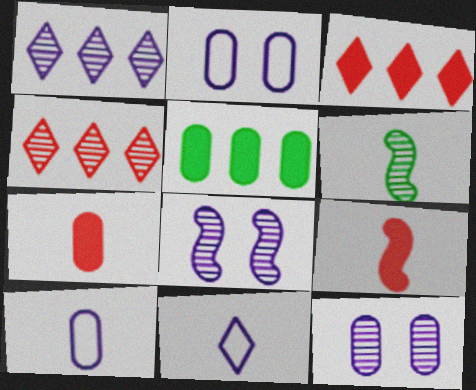[[2, 3, 6], 
[4, 6, 12], 
[6, 7, 11]]